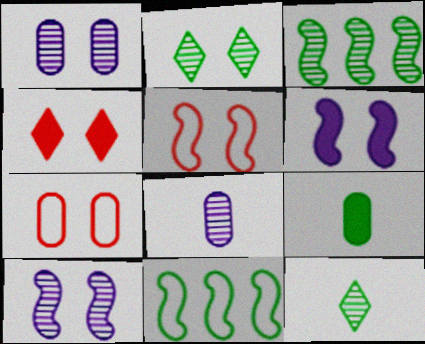[[2, 6, 7], 
[2, 9, 11], 
[4, 8, 11]]